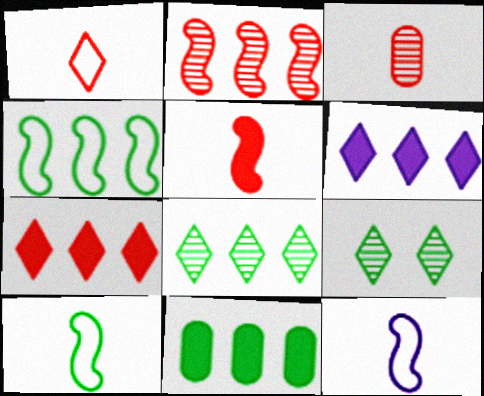[[1, 3, 5], 
[1, 6, 9], 
[4, 8, 11], 
[9, 10, 11]]